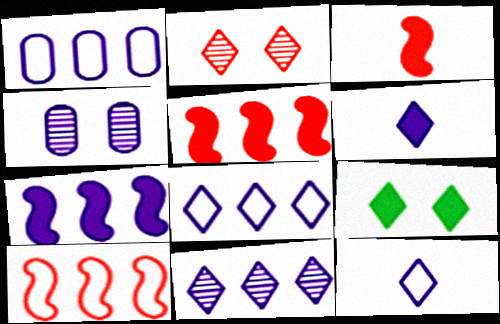[[1, 7, 11], 
[4, 7, 12]]